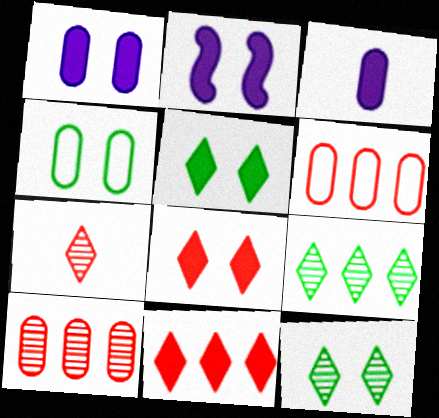[[3, 4, 10]]